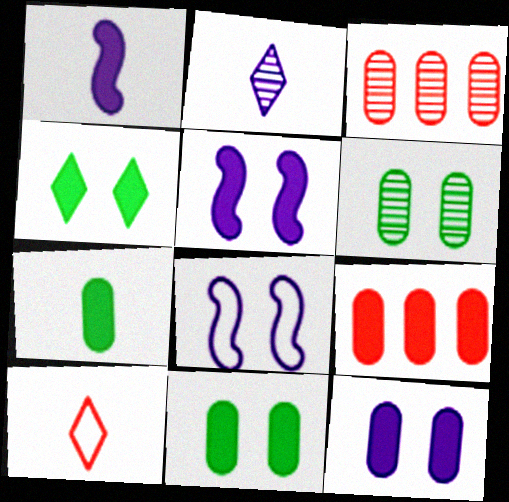[[1, 4, 9], 
[7, 9, 12]]